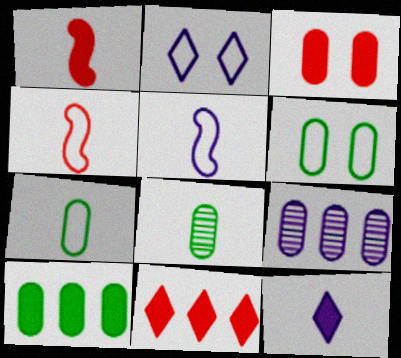[[1, 3, 11], 
[3, 7, 9], 
[4, 8, 12], 
[6, 8, 10]]